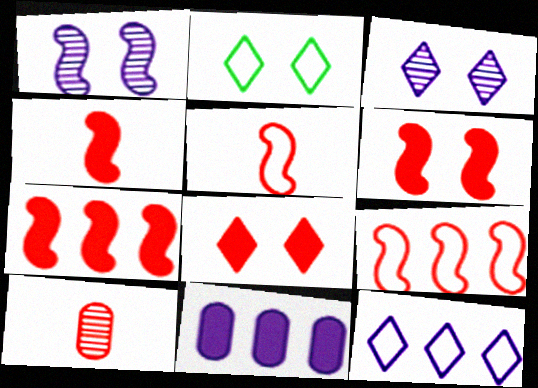[[2, 3, 8], 
[4, 6, 7], 
[8, 9, 10]]